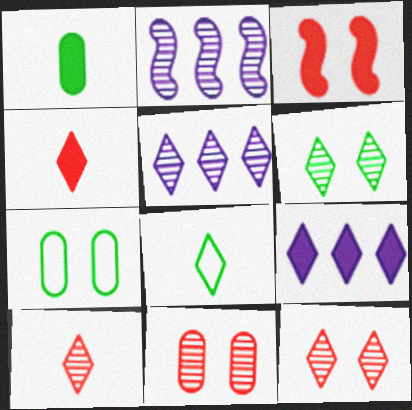[[1, 3, 9], 
[2, 4, 7], 
[5, 6, 10], 
[8, 9, 12]]